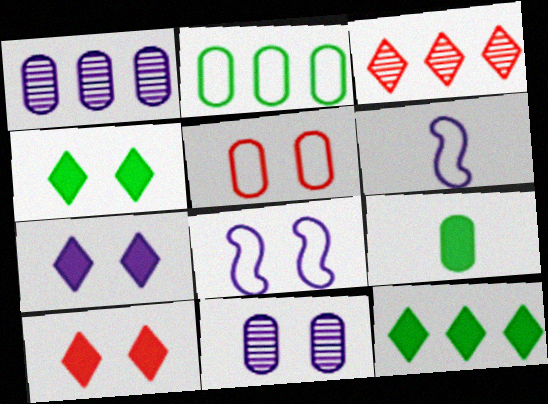[[1, 5, 9], 
[1, 6, 7], 
[3, 8, 9], 
[4, 7, 10], 
[7, 8, 11]]